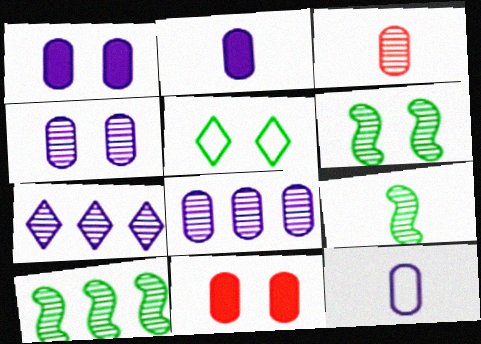[[1, 8, 12], 
[3, 6, 7], 
[6, 9, 10]]